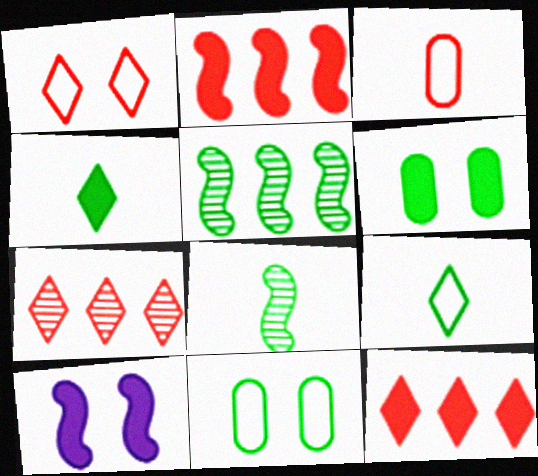[[4, 5, 11], 
[5, 6, 9]]